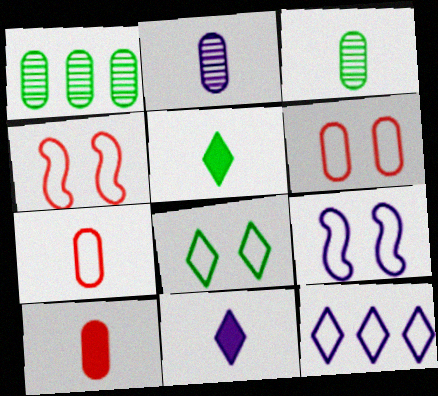[[1, 4, 11], 
[6, 8, 9]]